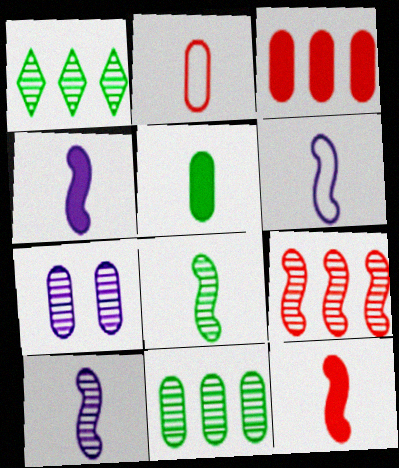[[4, 6, 10], 
[6, 8, 12]]